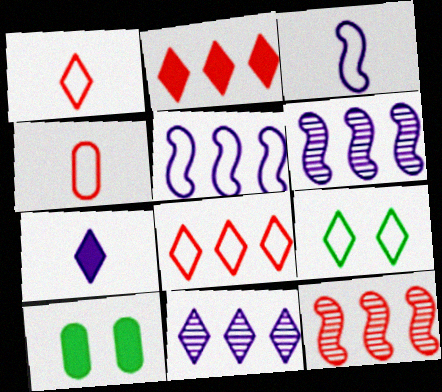[[1, 6, 10], 
[4, 5, 9]]